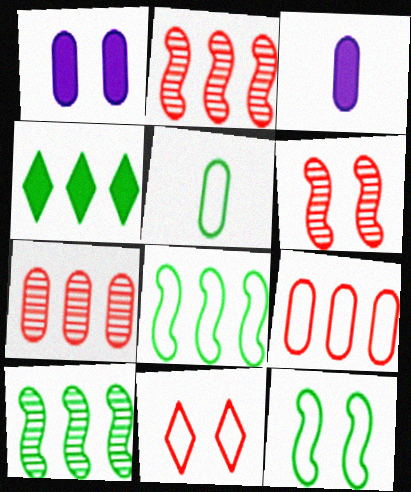[[1, 5, 7], 
[3, 10, 11]]